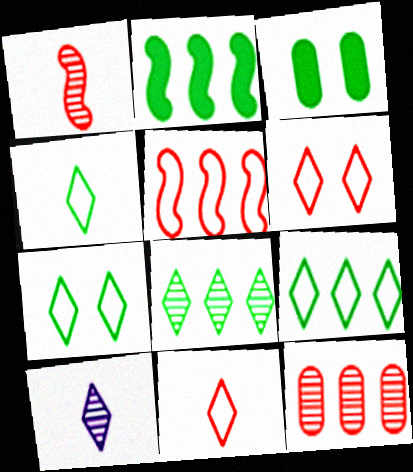[[3, 5, 10], 
[4, 7, 9]]